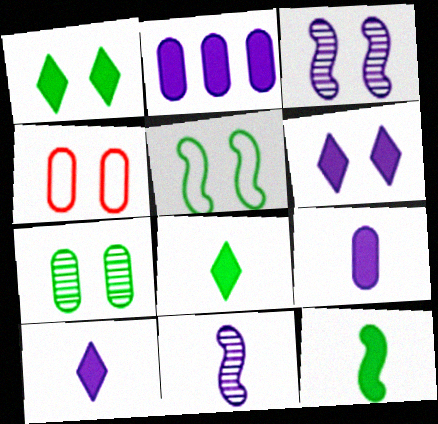[[1, 3, 4], 
[1, 5, 7]]